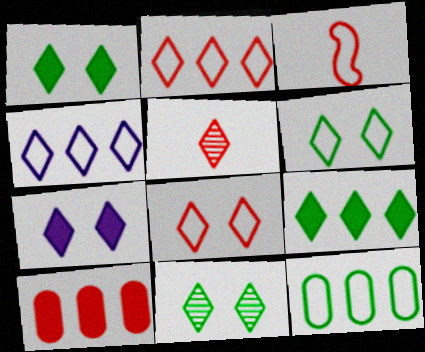[[1, 4, 5], 
[1, 6, 11], 
[7, 8, 11]]